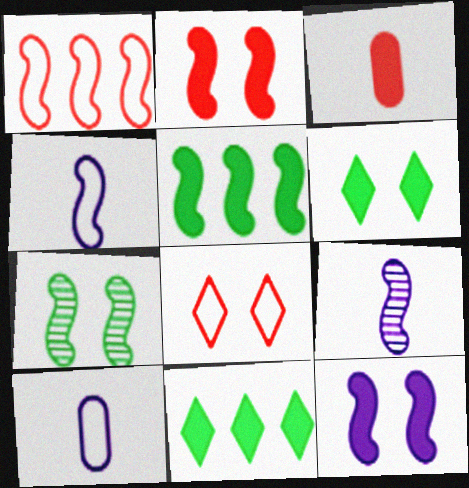[[3, 11, 12]]